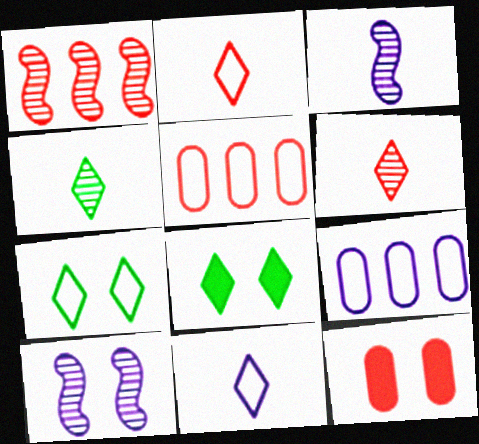[[1, 2, 12], 
[3, 5, 8], 
[7, 10, 12]]